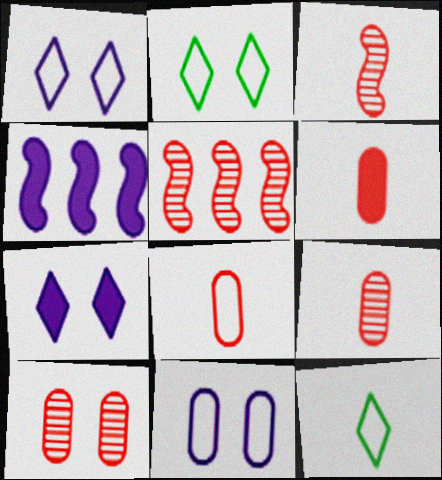[[2, 4, 9], 
[4, 10, 12], 
[6, 8, 9]]